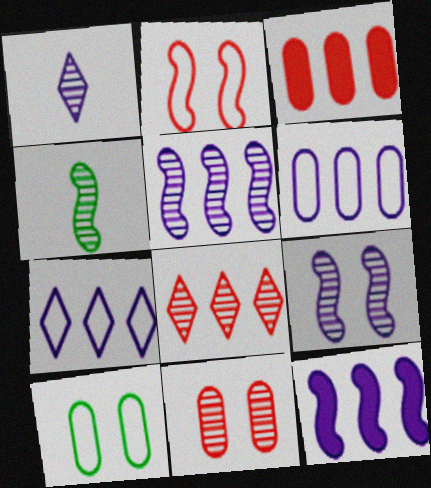[[2, 4, 12]]